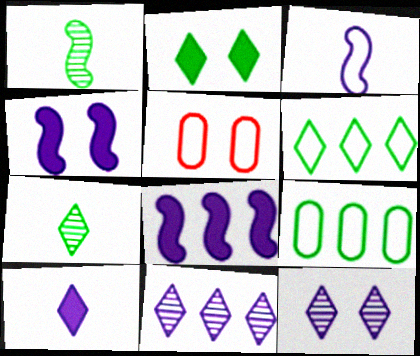[[1, 2, 9], 
[2, 6, 7], 
[3, 5, 6], 
[5, 7, 8]]